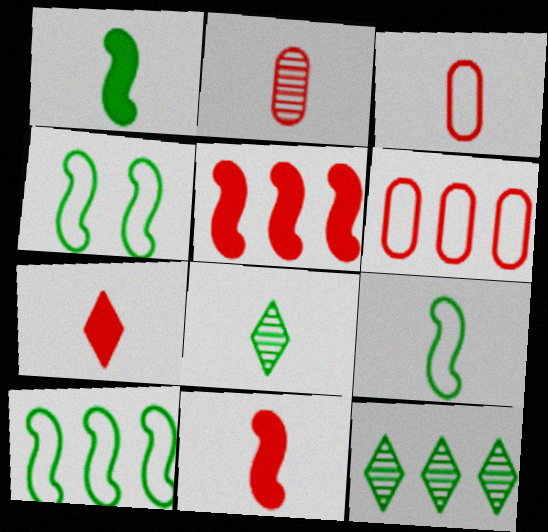[[4, 9, 10]]